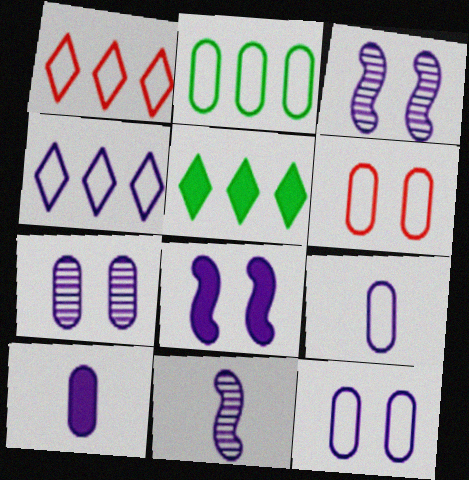[[2, 6, 9], 
[3, 4, 10], 
[5, 6, 11]]